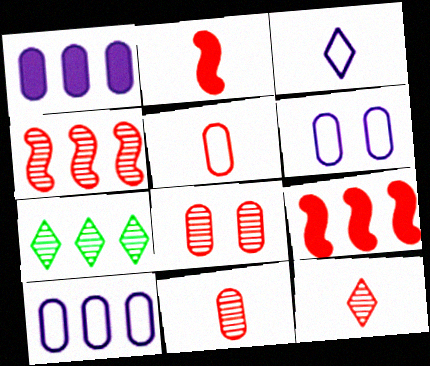[[2, 5, 12], 
[2, 6, 7], 
[4, 8, 12], 
[7, 9, 10]]